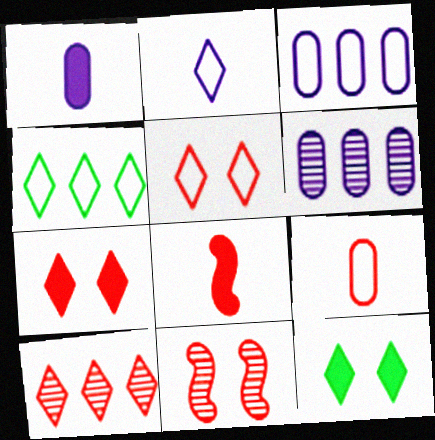[[1, 4, 11], 
[2, 4, 5], 
[2, 10, 12]]